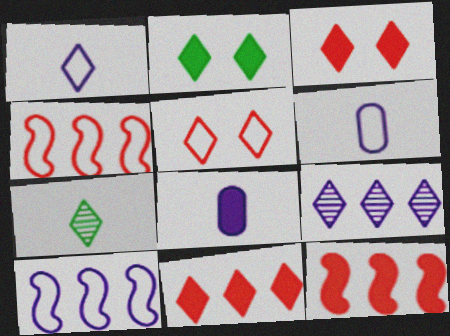[[2, 8, 12]]